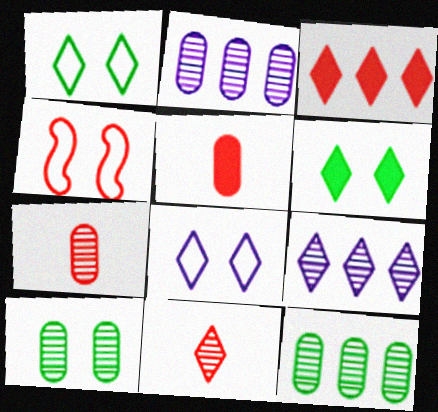[[2, 7, 10], 
[3, 4, 7]]